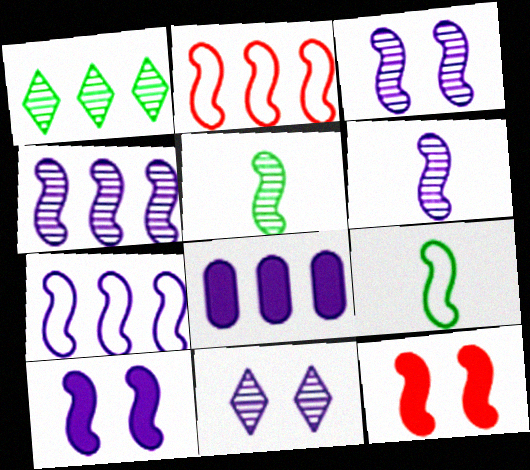[[1, 2, 8], 
[2, 5, 10], 
[3, 4, 6], 
[4, 9, 12], 
[5, 7, 12], 
[6, 7, 10]]